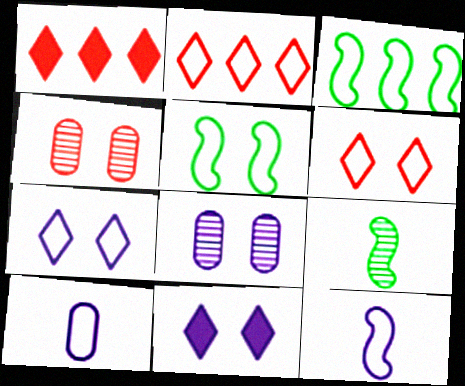[[2, 5, 10], 
[3, 6, 10], 
[4, 5, 11]]